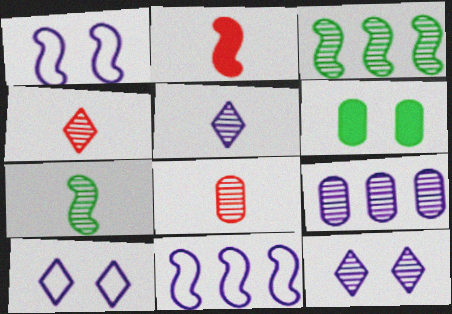[[1, 2, 3], 
[3, 8, 12], 
[4, 6, 11], 
[5, 7, 8]]